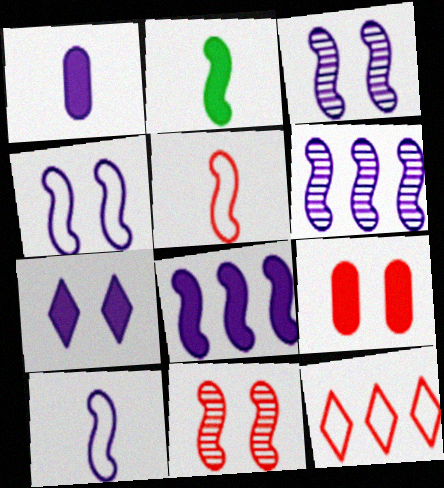[[1, 7, 8], 
[3, 8, 10]]